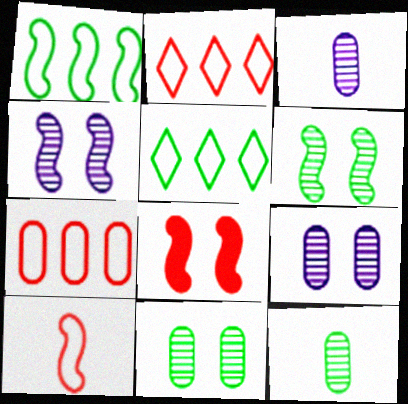[[3, 5, 8]]